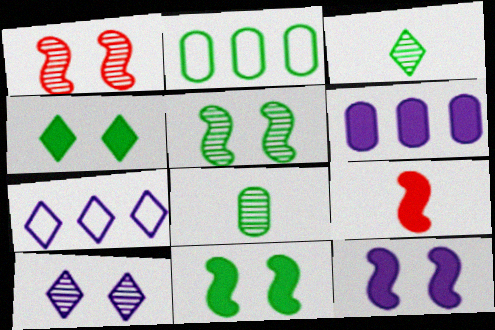[[2, 3, 11], 
[2, 9, 10], 
[4, 6, 9]]